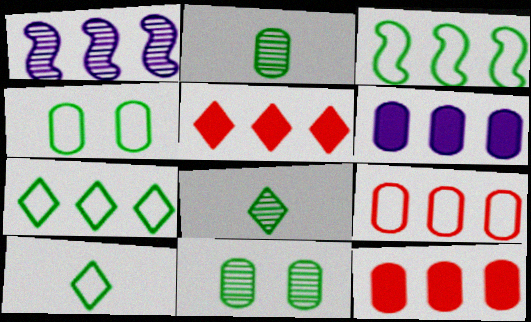[[1, 7, 12], 
[3, 4, 10]]